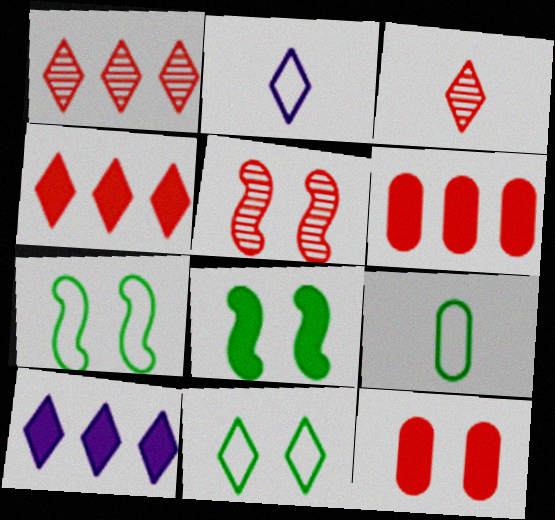[[3, 10, 11], 
[5, 9, 10]]